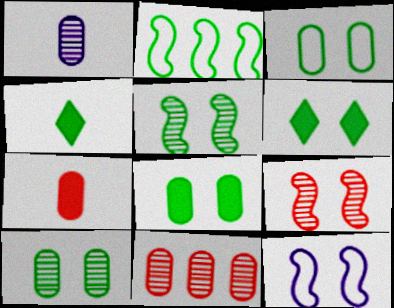[[1, 10, 11], 
[2, 4, 10], 
[3, 5, 6], 
[3, 8, 10], 
[4, 11, 12]]